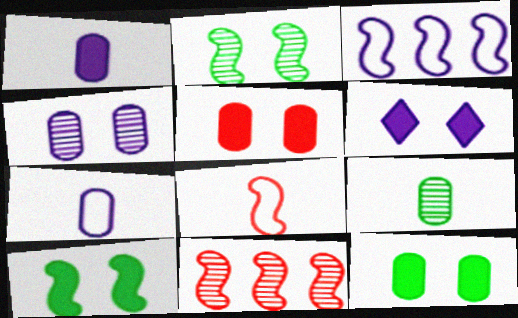[[5, 6, 10]]